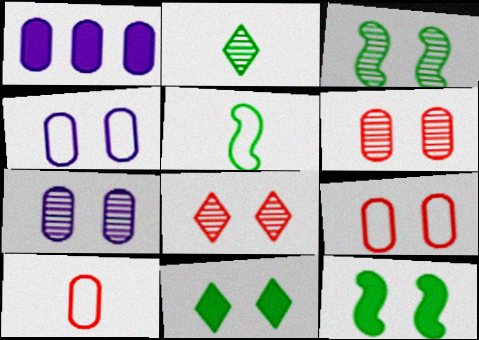[[1, 5, 8], 
[3, 7, 8], 
[4, 8, 12]]